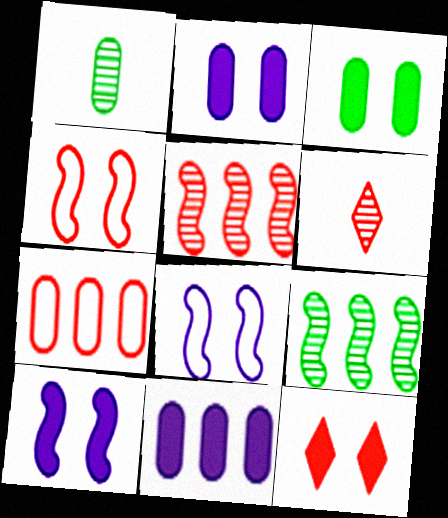[[1, 2, 7], 
[3, 10, 12]]